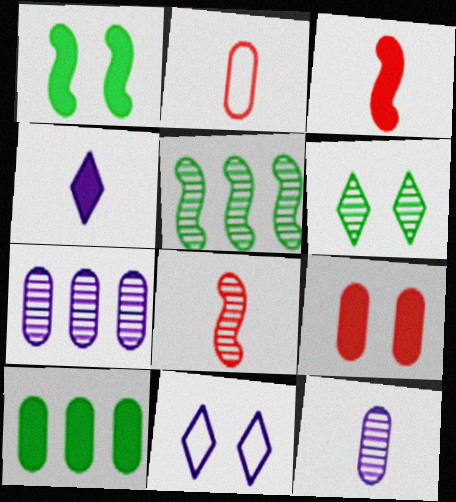[[6, 7, 8], 
[8, 10, 11]]